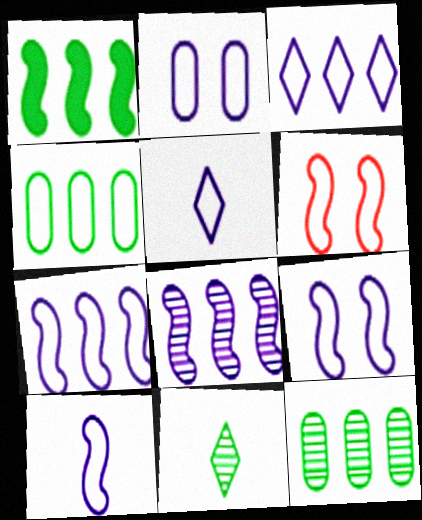[[2, 3, 10], 
[2, 5, 7], 
[4, 5, 6], 
[7, 9, 10]]